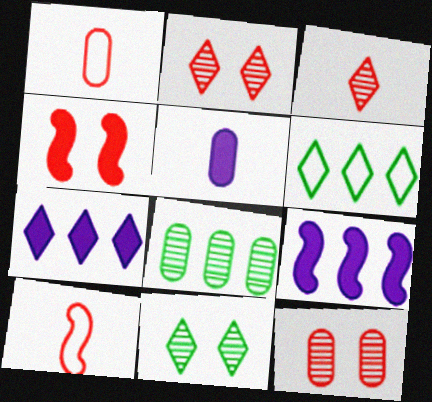[[1, 9, 11]]